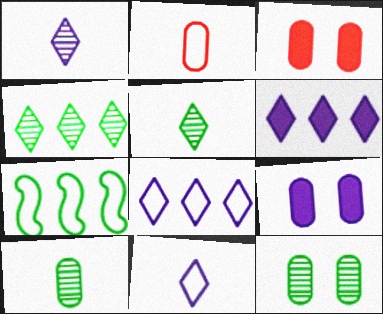[[1, 3, 7]]